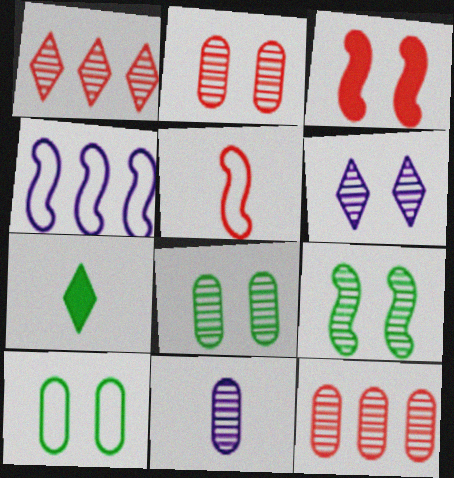[[1, 9, 11], 
[2, 4, 7], 
[2, 6, 9], 
[3, 6, 10], 
[5, 7, 11], 
[8, 11, 12]]